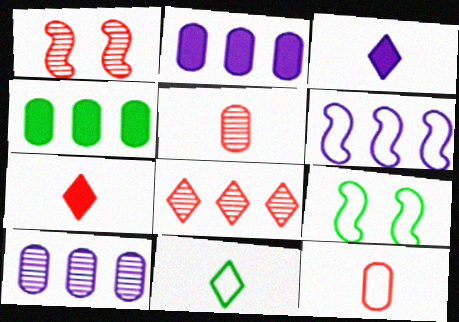[[1, 2, 11], 
[1, 5, 8], 
[4, 6, 8], 
[7, 9, 10]]